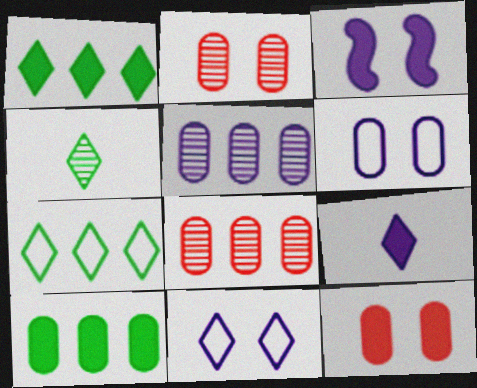[]